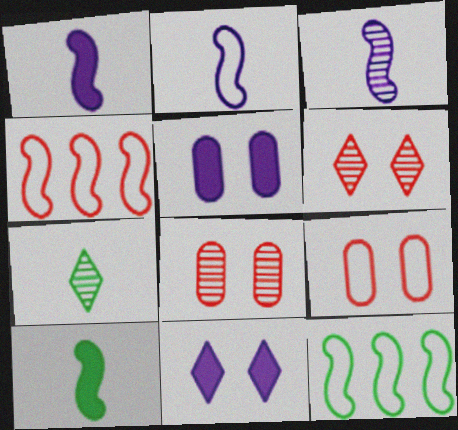[[1, 2, 3], 
[4, 5, 7]]